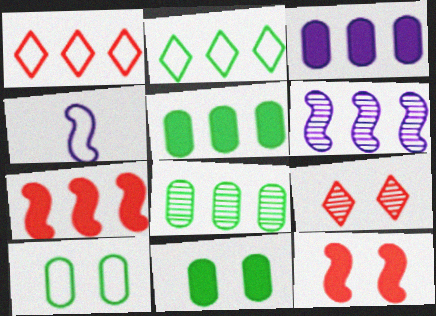[[1, 4, 10], 
[1, 5, 6], 
[4, 5, 9]]